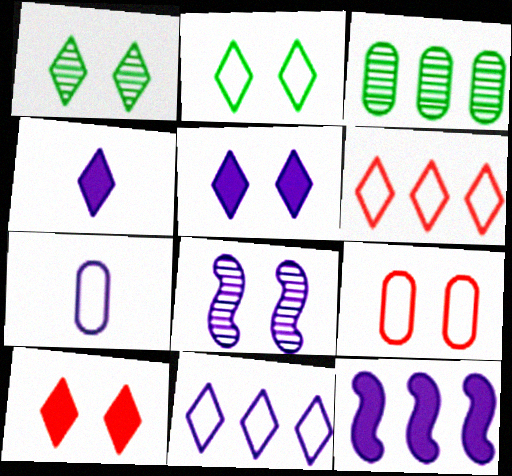[[1, 4, 6], 
[3, 6, 12]]